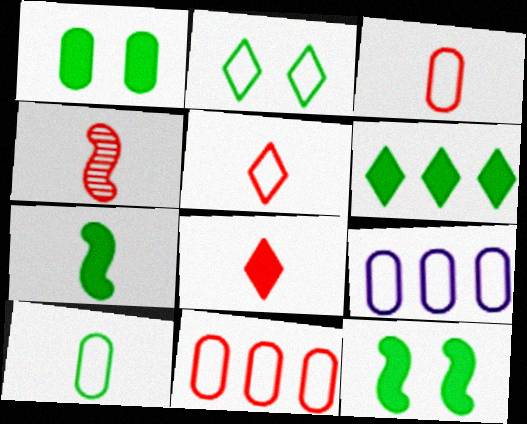[[1, 6, 7], 
[3, 4, 8]]